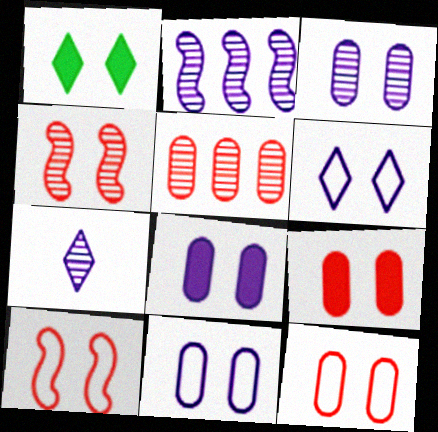[[1, 3, 10], 
[1, 4, 11], 
[2, 3, 7], 
[3, 8, 11]]